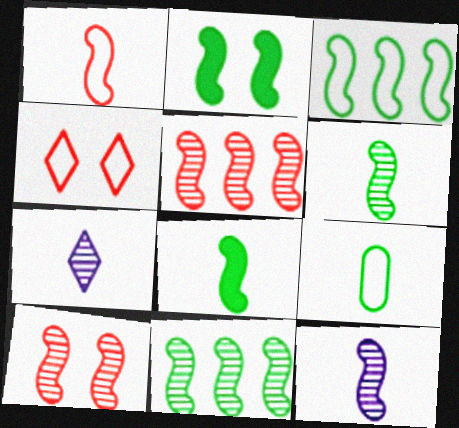[[1, 8, 12], 
[2, 3, 6], 
[10, 11, 12]]